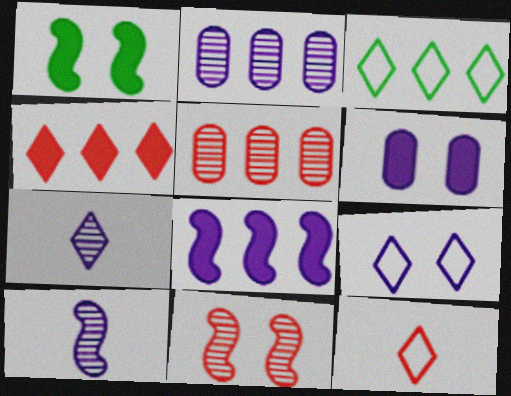[[1, 2, 12], 
[3, 5, 8], 
[3, 9, 12]]